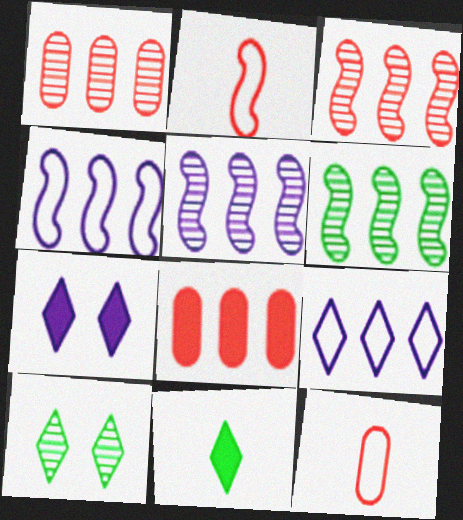[[3, 5, 6], 
[6, 7, 12], 
[6, 8, 9]]